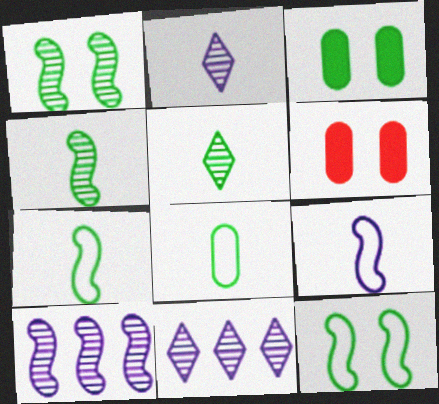[[6, 7, 11]]